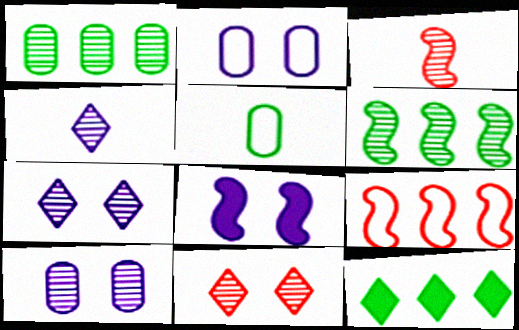[[1, 3, 7], 
[2, 3, 12], 
[2, 7, 8]]